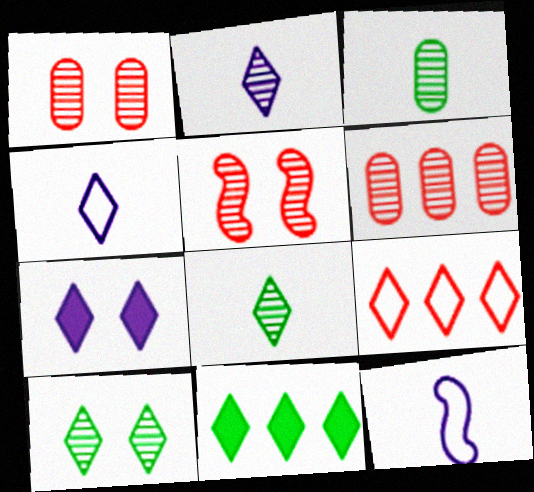[[1, 11, 12], 
[7, 8, 9]]